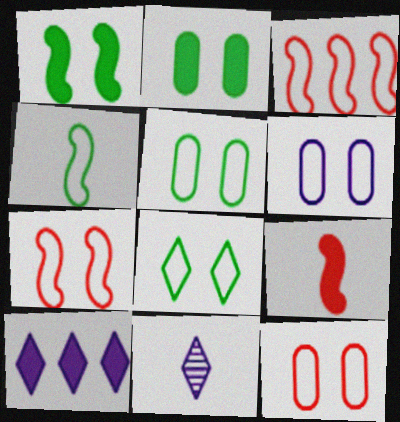[[2, 3, 11], 
[2, 9, 10], 
[5, 6, 12], 
[6, 7, 8]]